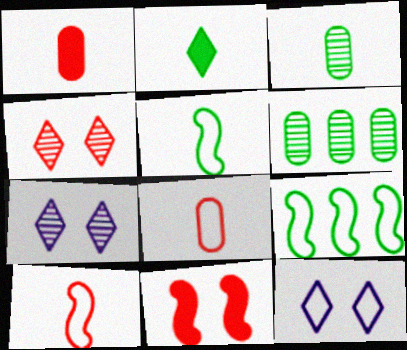[[1, 7, 9], 
[2, 3, 5], 
[8, 9, 12]]